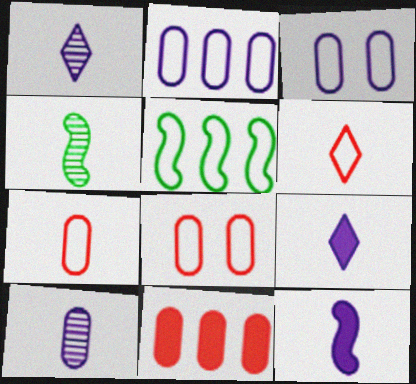[[3, 5, 6], 
[4, 7, 9]]